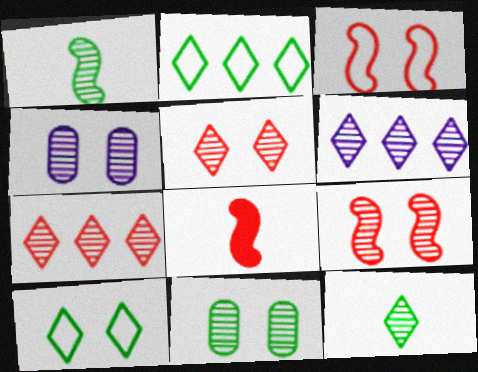[[1, 4, 7], 
[2, 4, 8], 
[5, 6, 12]]